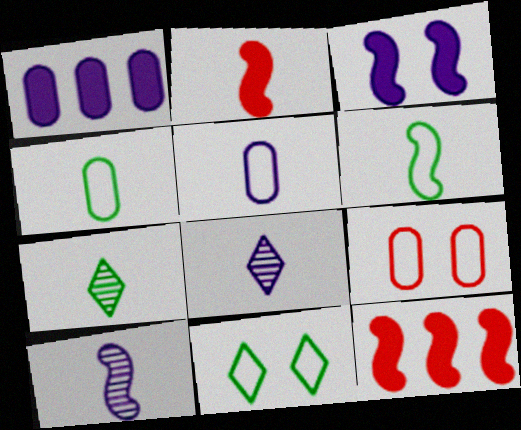[[2, 4, 8], 
[2, 5, 7], 
[2, 6, 10]]